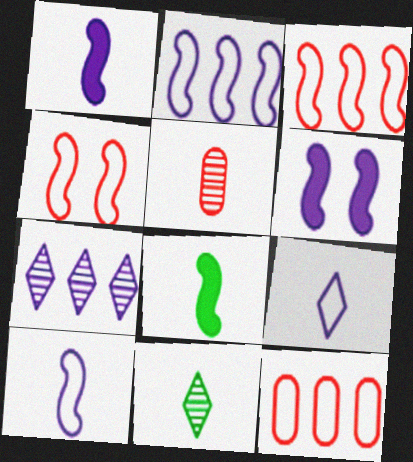[[5, 8, 9], 
[6, 11, 12]]